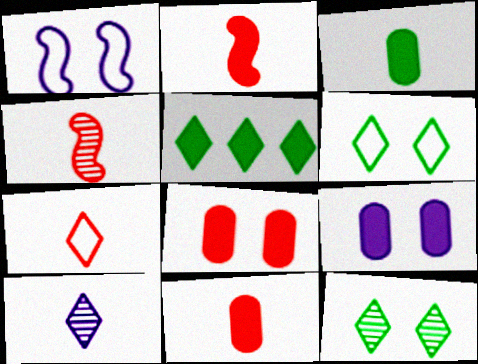[[1, 8, 12], 
[2, 5, 9], 
[4, 7, 11]]